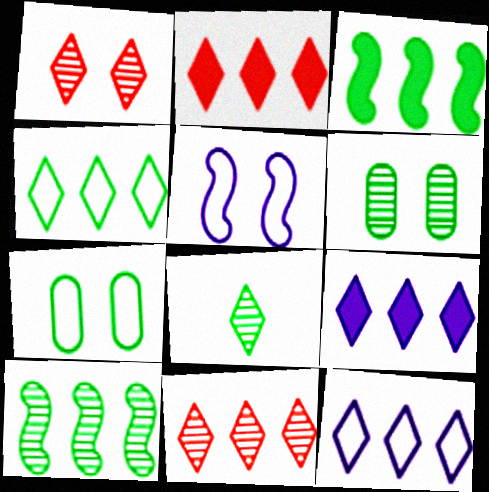[[3, 7, 8], 
[4, 9, 11], 
[6, 8, 10]]